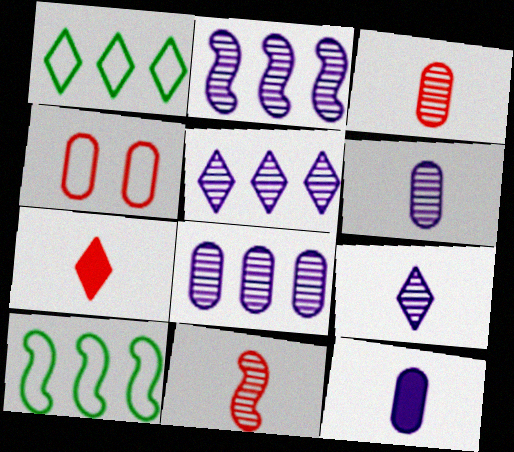[[2, 5, 8]]